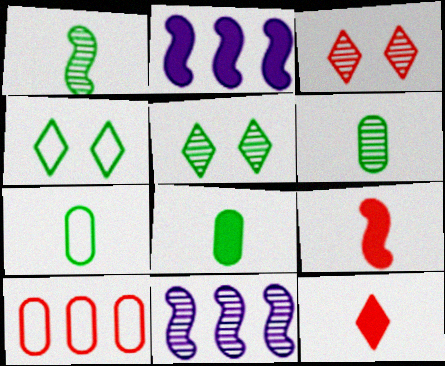[[2, 3, 7], 
[3, 6, 11], 
[3, 9, 10], 
[6, 7, 8]]